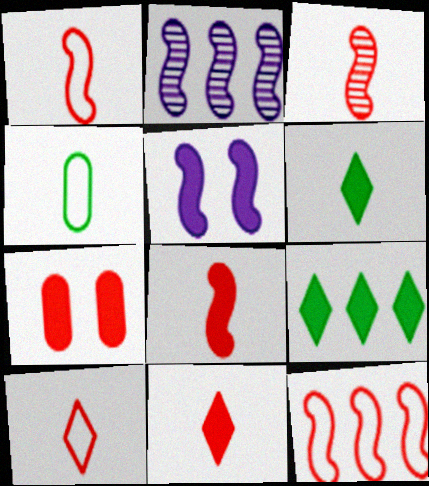[[1, 3, 8]]